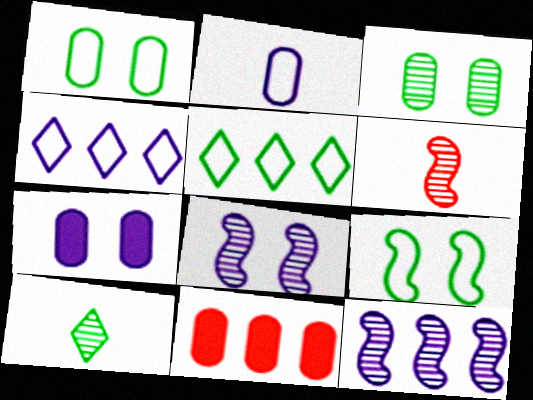[[2, 3, 11], 
[5, 6, 7], 
[5, 11, 12]]